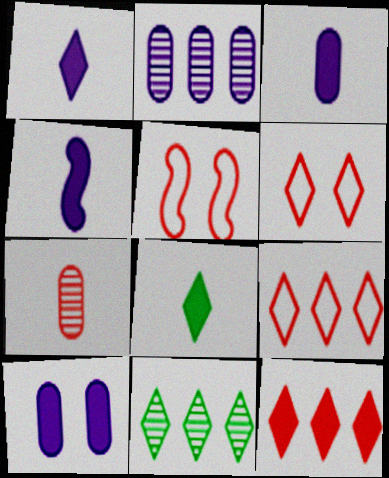[[1, 3, 4], 
[1, 6, 11], 
[2, 5, 8], 
[3, 5, 11], 
[5, 7, 12]]